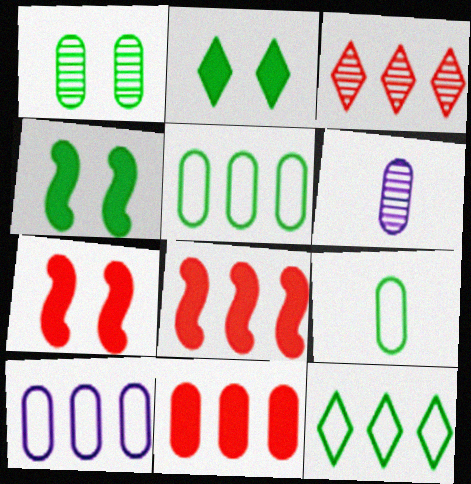[[6, 7, 12]]